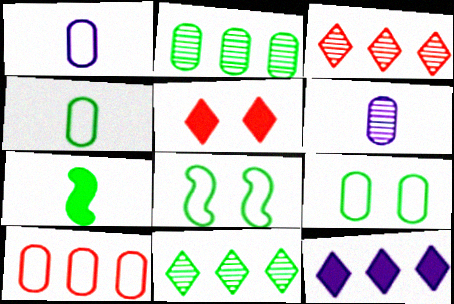[[1, 9, 10], 
[7, 9, 11]]